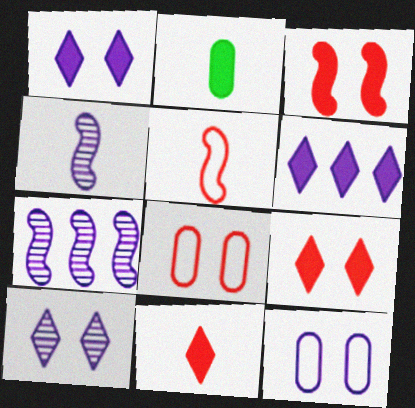[[2, 3, 6], 
[4, 6, 12]]